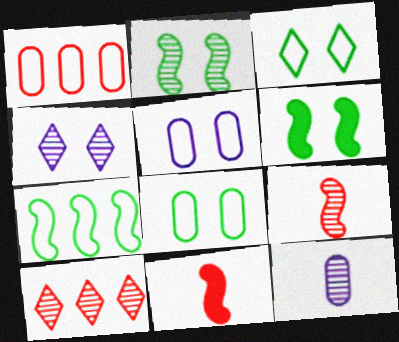[[2, 10, 12]]